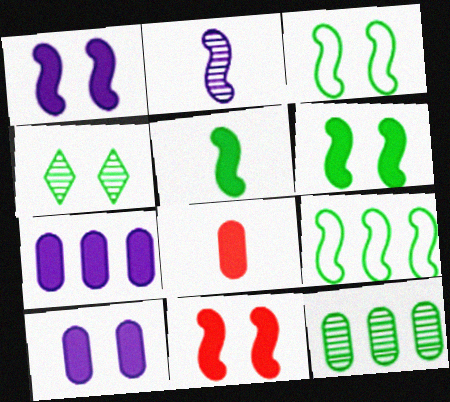[[1, 6, 11], 
[2, 9, 11]]